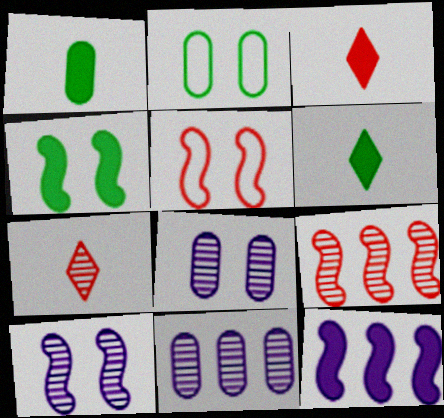[[2, 7, 12], 
[4, 5, 10], 
[5, 6, 11]]